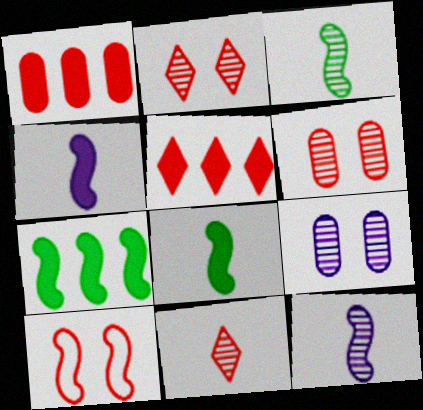[[1, 10, 11], 
[7, 10, 12]]